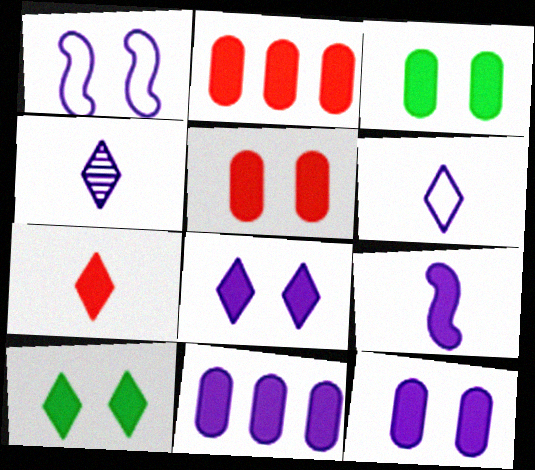[[1, 4, 11], 
[2, 9, 10], 
[3, 5, 12], 
[8, 9, 11]]